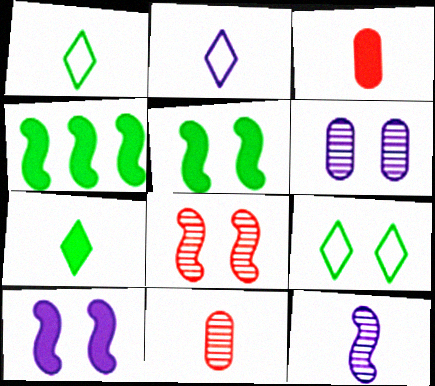[[1, 3, 12]]